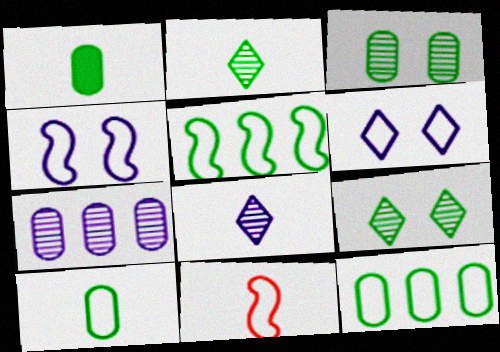[[1, 3, 12], 
[1, 5, 9], 
[1, 8, 11], 
[4, 5, 11], 
[6, 11, 12]]